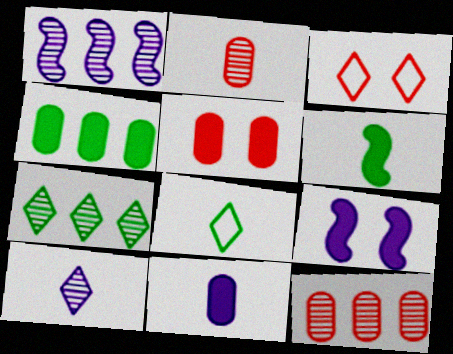[[1, 5, 8], 
[1, 7, 12], 
[4, 5, 11], 
[8, 9, 12]]